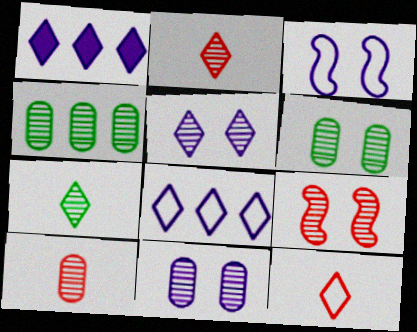[[4, 10, 11], 
[5, 6, 9]]